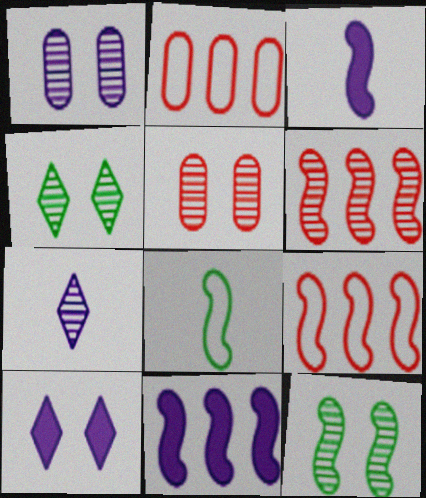[[2, 3, 4], 
[3, 9, 12]]